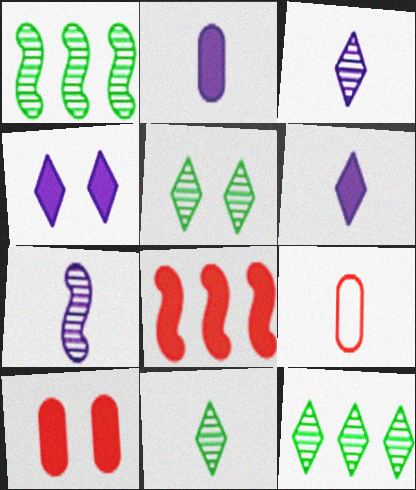[[1, 4, 9], 
[5, 11, 12]]